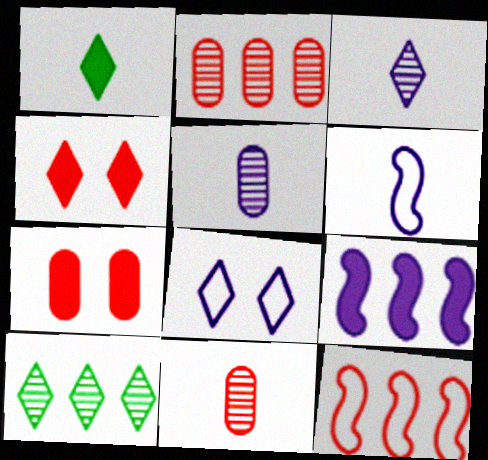[[1, 6, 11], 
[1, 7, 9], 
[4, 11, 12], 
[5, 8, 9], 
[6, 7, 10]]